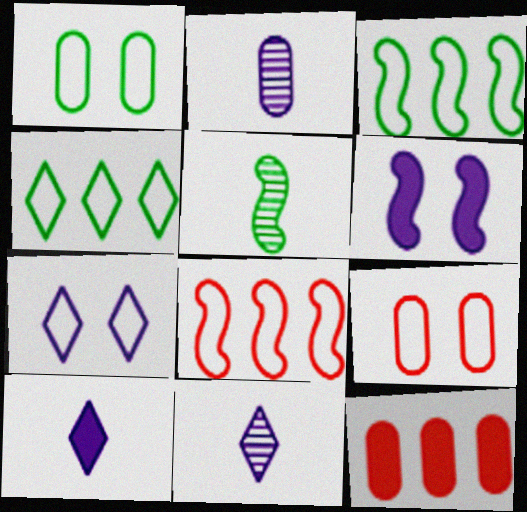[[1, 2, 12], 
[5, 6, 8], 
[5, 7, 12]]